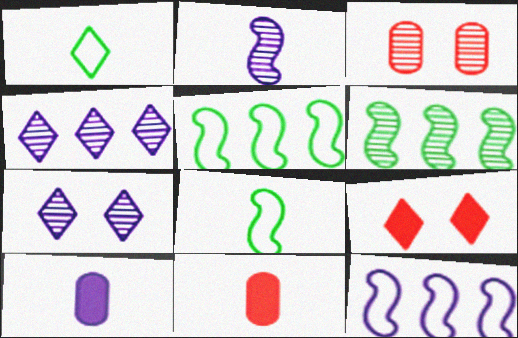[[1, 2, 11], 
[1, 4, 9], 
[5, 7, 11], 
[7, 10, 12]]